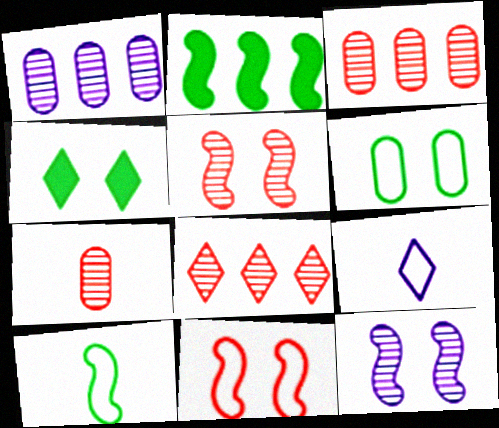[[4, 8, 9], 
[5, 7, 8]]